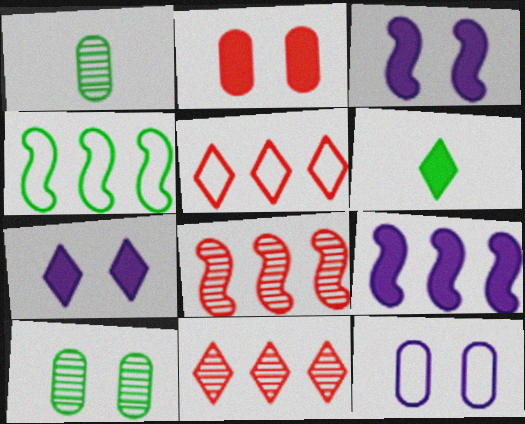[[1, 3, 5], 
[2, 6, 9], 
[2, 10, 12], 
[4, 6, 10], 
[4, 8, 9], 
[6, 8, 12]]